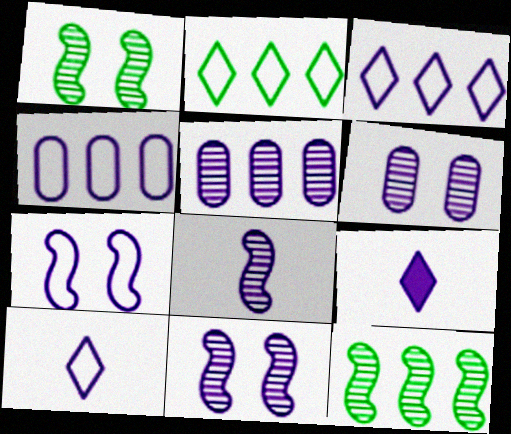[[4, 7, 10], 
[4, 9, 11], 
[5, 7, 9]]